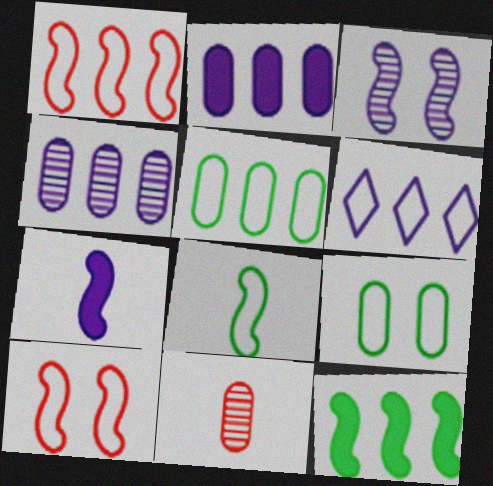[[1, 5, 6], 
[2, 9, 11]]